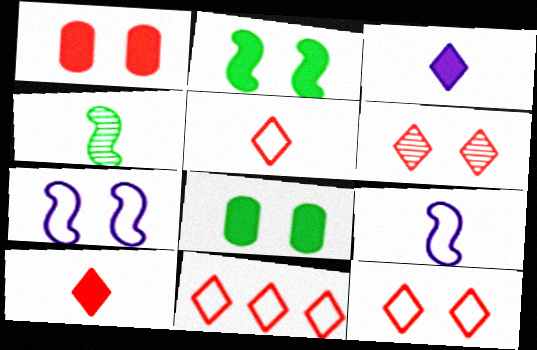[[5, 11, 12], 
[6, 7, 8], 
[6, 10, 11]]